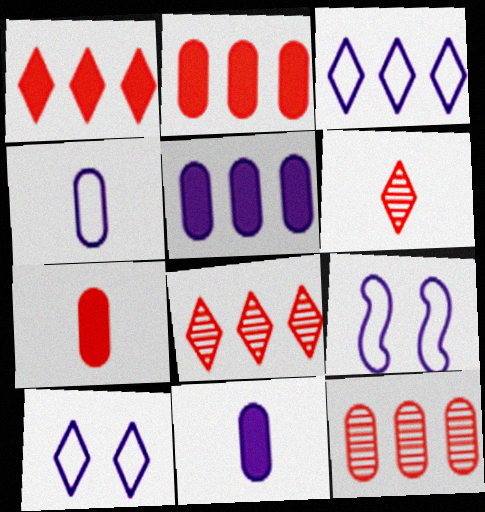[[3, 4, 9]]